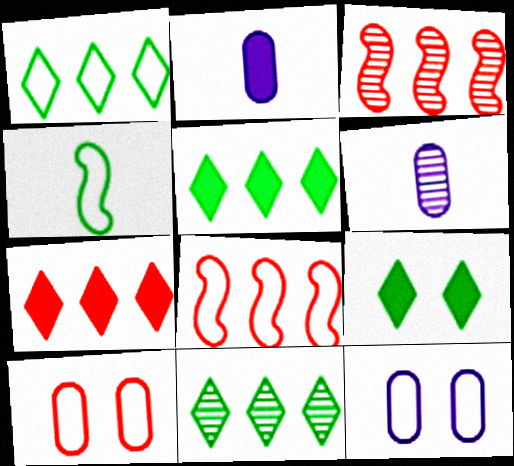[[1, 5, 11], 
[6, 8, 9]]